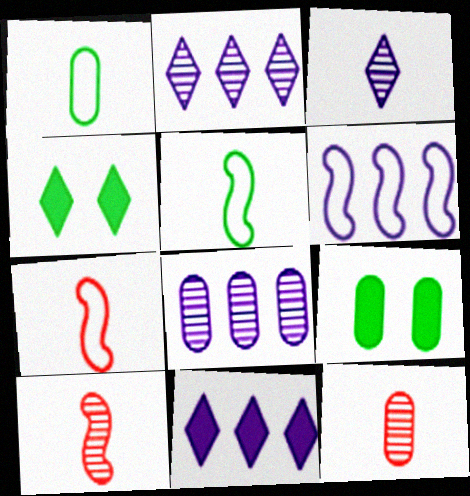[[2, 7, 9], 
[4, 6, 12], 
[4, 7, 8], 
[6, 8, 11]]